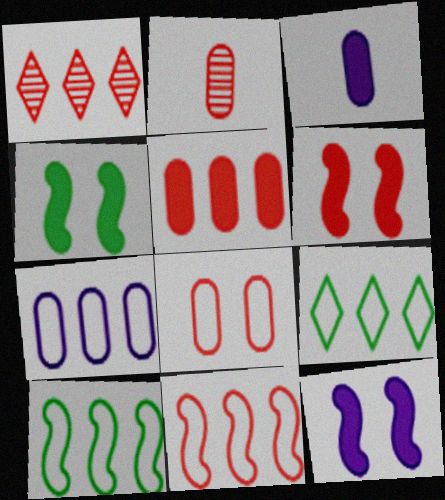[[1, 5, 11], 
[2, 5, 8], 
[2, 9, 12], 
[4, 6, 12], 
[7, 9, 11]]